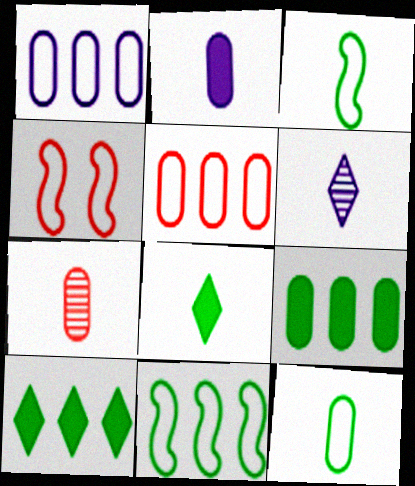[[2, 7, 12], 
[4, 6, 9]]